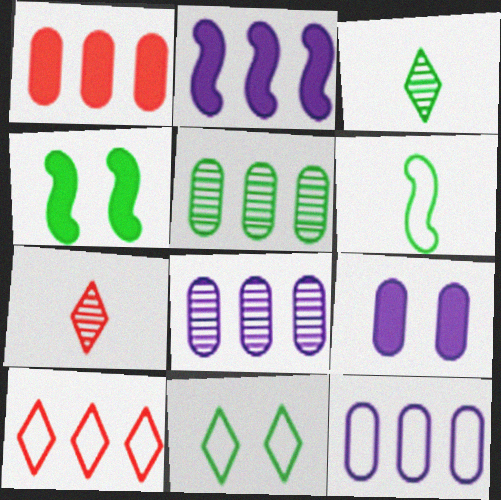[[1, 5, 12], 
[2, 5, 10], 
[4, 7, 12]]